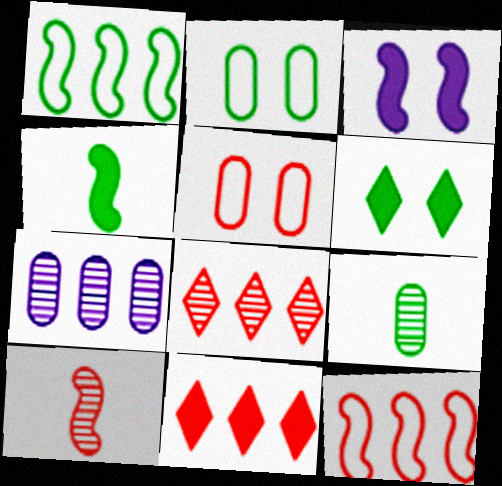[[1, 3, 10], 
[1, 6, 9], 
[1, 7, 11], 
[5, 10, 11]]